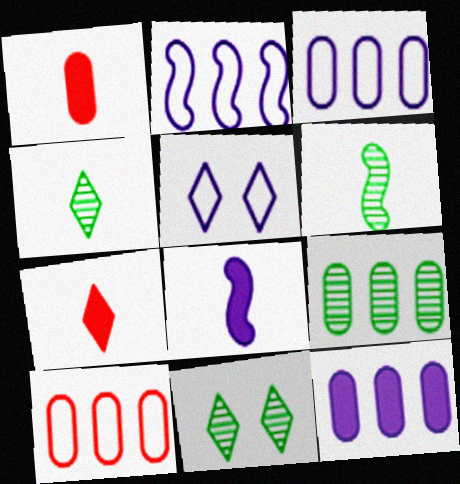[[1, 2, 11], 
[6, 9, 11], 
[8, 10, 11], 
[9, 10, 12]]